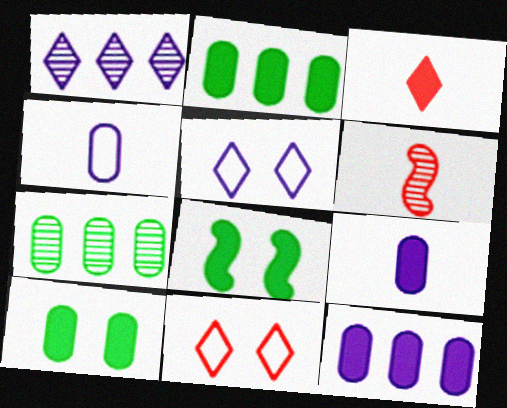[[2, 5, 6], 
[3, 8, 12]]